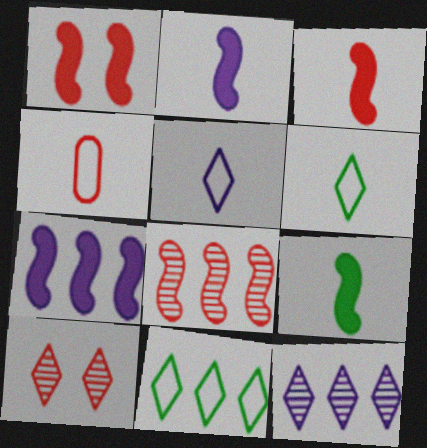[[1, 7, 9], 
[2, 3, 9]]